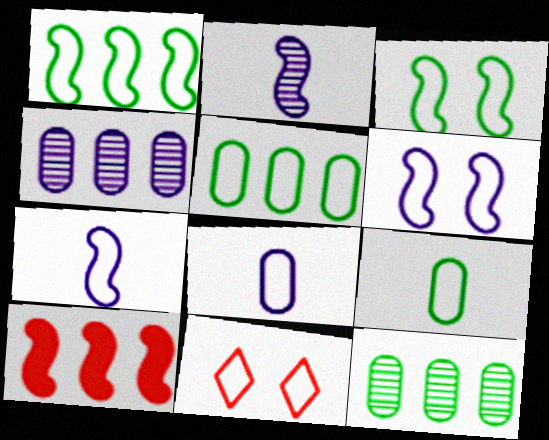[[1, 8, 11], 
[2, 3, 10], 
[5, 7, 11]]